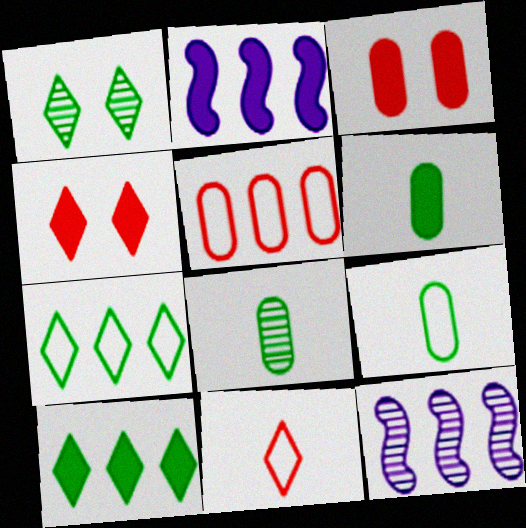[[2, 4, 6], 
[4, 9, 12], 
[5, 10, 12], 
[6, 8, 9]]